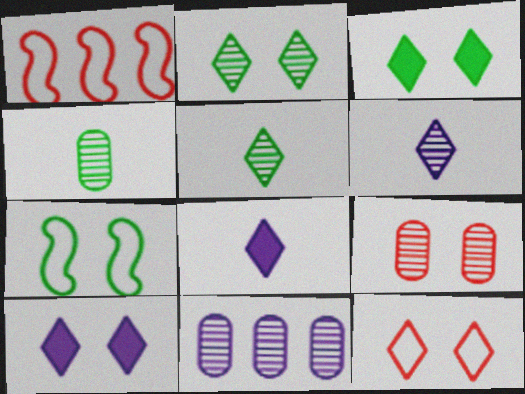[[1, 4, 10], 
[2, 10, 12], 
[4, 9, 11], 
[7, 9, 10]]